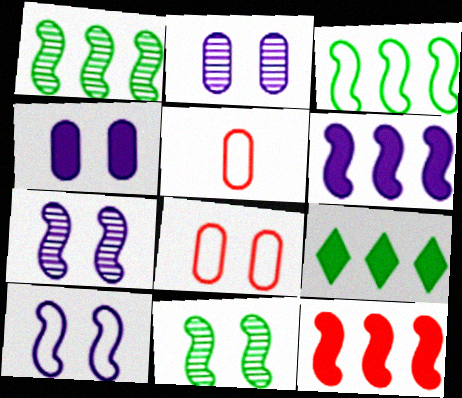[[5, 7, 9]]